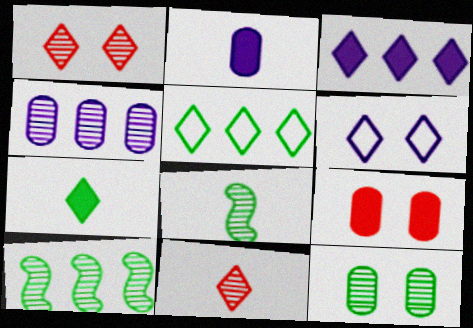[[1, 4, 8]]